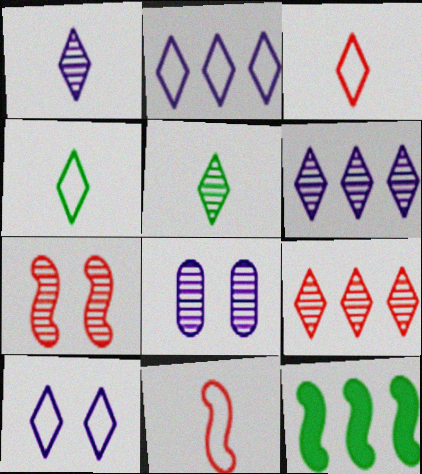[[3, 8, 12]]